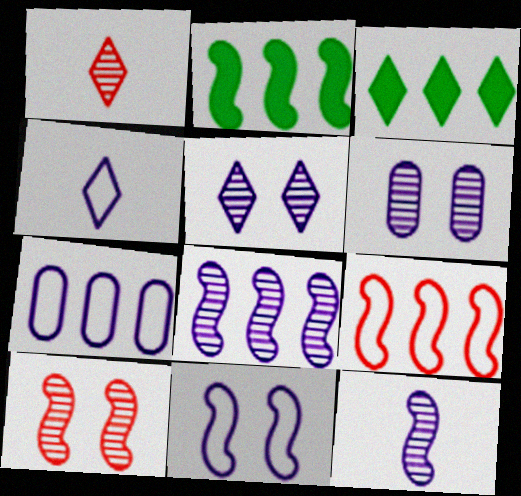[[2, 8, 9], 
[4, 7, 11]]